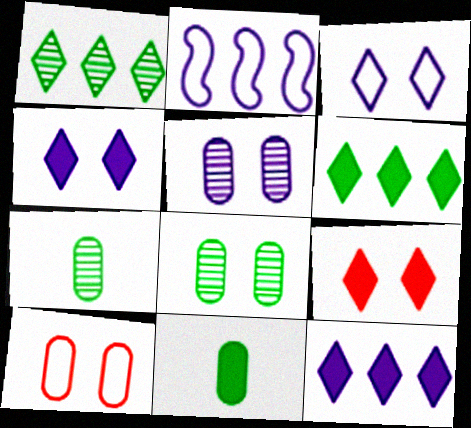[[2, 7, 9]]